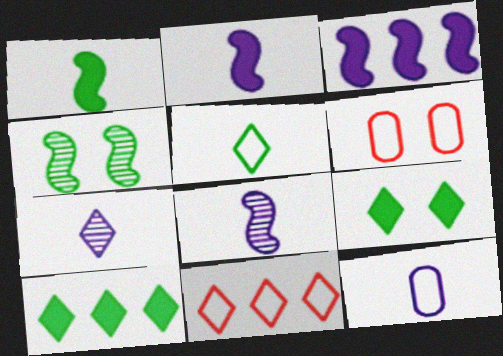[[2, 7, 12], 
[6, 8, 10], 
[7, 9, 11]]